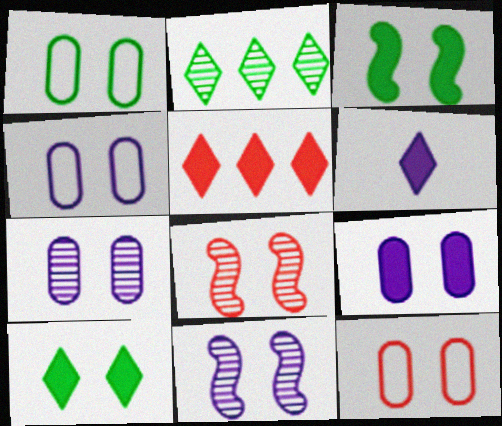[[1, 4, 12], 
[4, 7, 9], 
[4, 8, 10], 
[5, 6, 10], 
[10, 11, 12]]